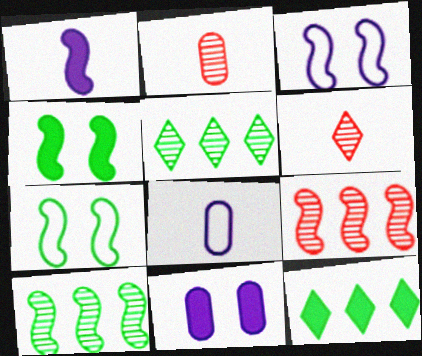[[1, 7, 9], 
[2, 3, 12]]